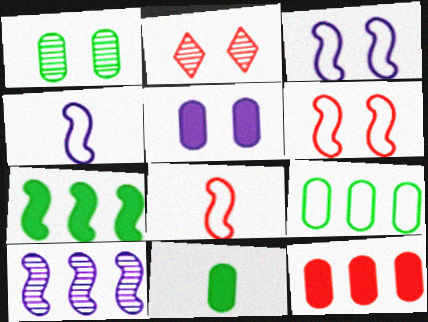[[1, 9, 11], 
[2, 8, 12], 
[5, 11, 12]]